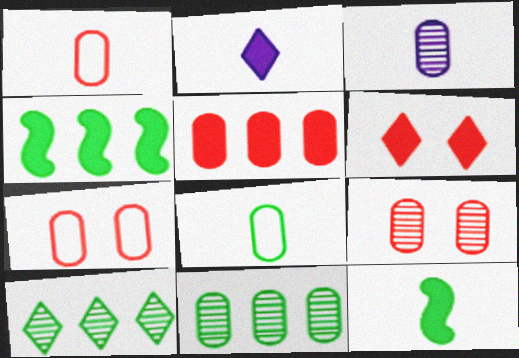[[1, 5, 9], 
[3, 9, 11]]